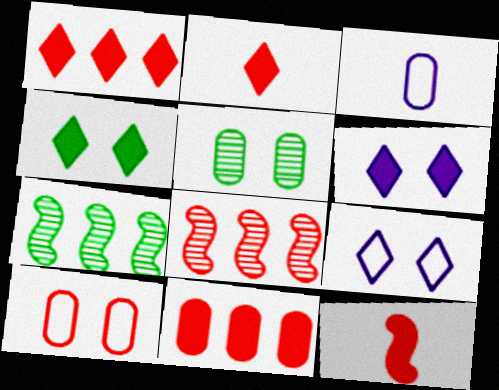[[2, 8, 10], 
[3, 4, 8], 
[3, 5, 11]]